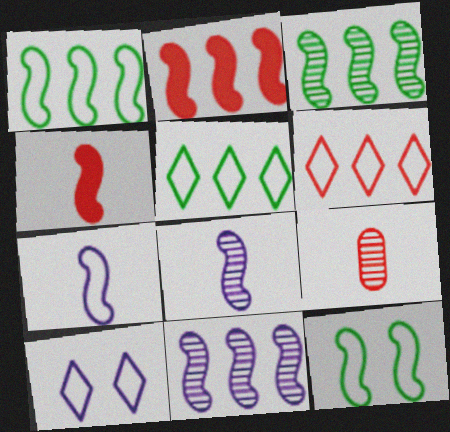[[1, 2, 11], 
[2, 8, 12], 
[4, 11, 12]]